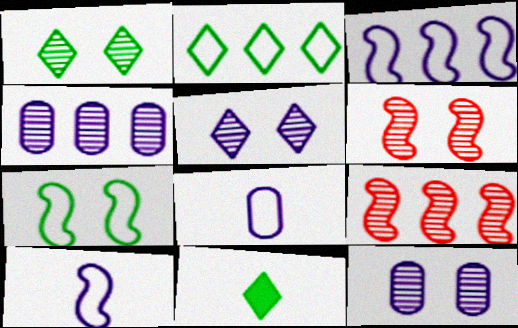[[1, 2, 11], 
[1, 6, 12]]